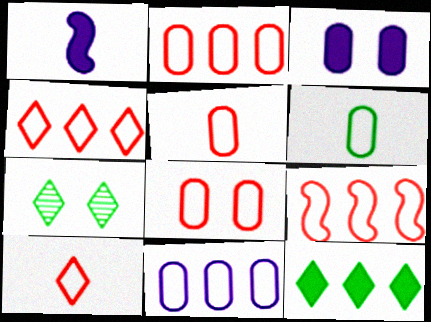[[1, 2, 7], 
[2, 4, 9], 
[2, 5, 8], 
[6, 8, 11], 
[8, 9, 10]]